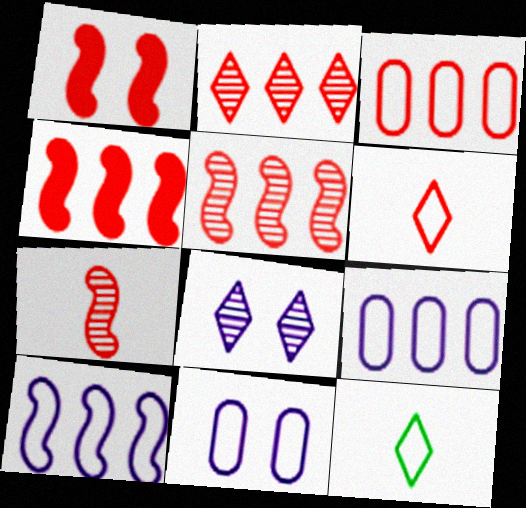[[2, 3, 4]]